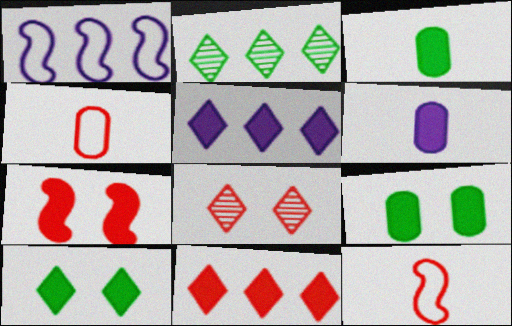[[1, 3, 8], 
[3, 5, 7]]